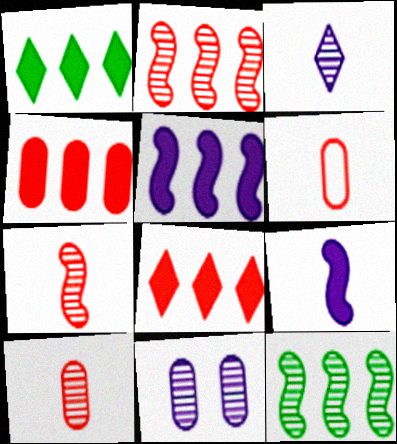[[1, 4, 5]]